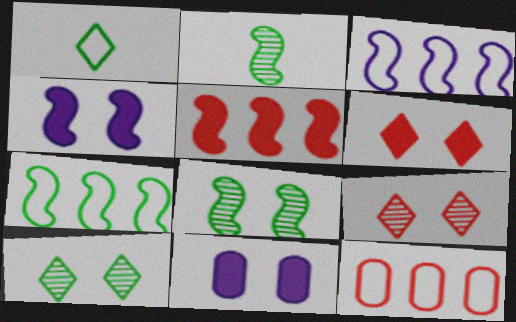[]